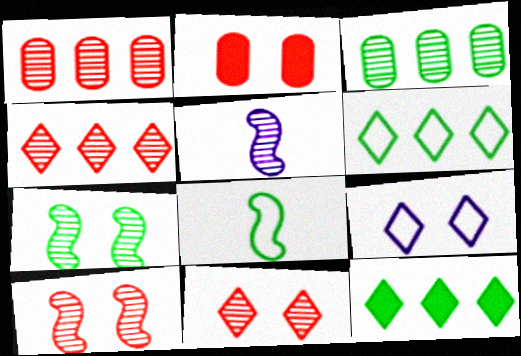[[2, 5, 6], 
[2, 7, 9], 
[3, 5, 11]]